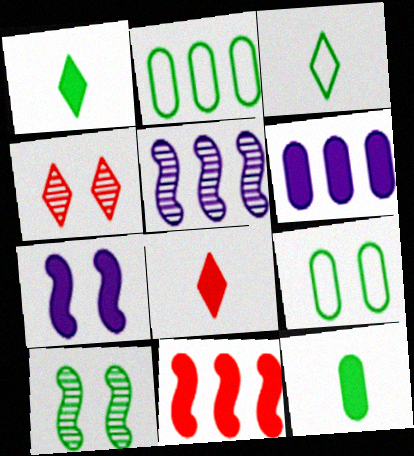[[1, 2, 10], 
[4, 7, 9], 
[5, 8, 9]]